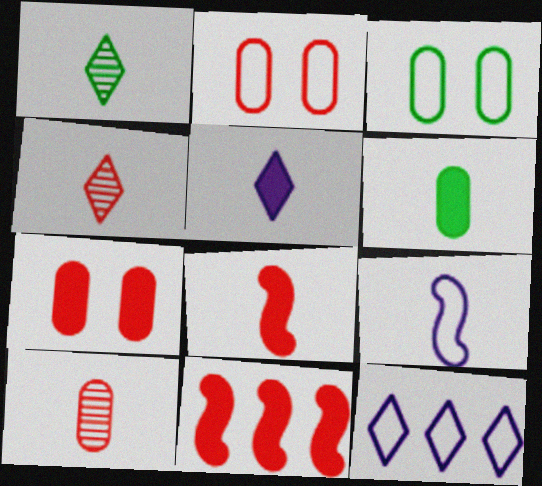[[2, 4, 11], 
[4, 6, 9], 
[5, 6, 8]]